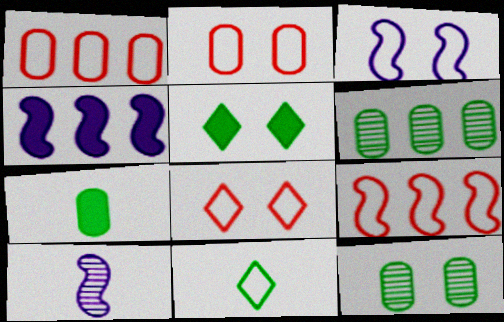[[1, 3, 11], 
[1, 5, 10], 
[3, 4, 10]]